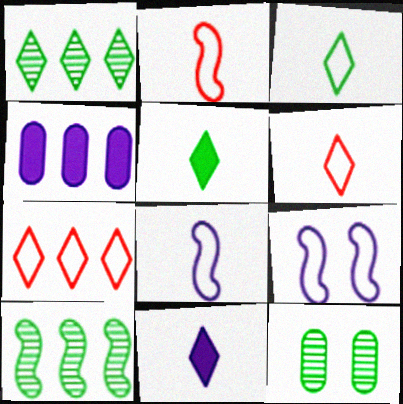[[4, 7, 10]]